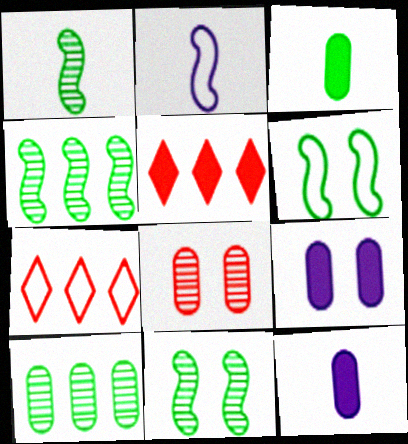[[1, 4, 11], 
[1, 7, 9], 
[7, 11, 12]]